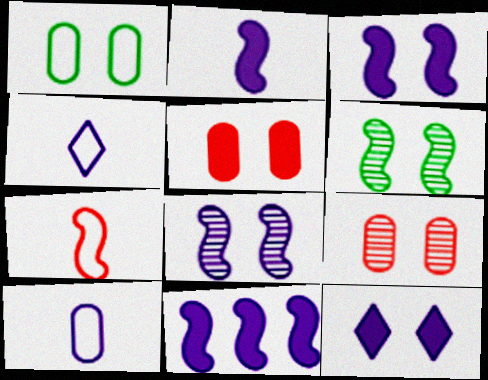[[2, 3, 11], 
[6, 7, 11]]